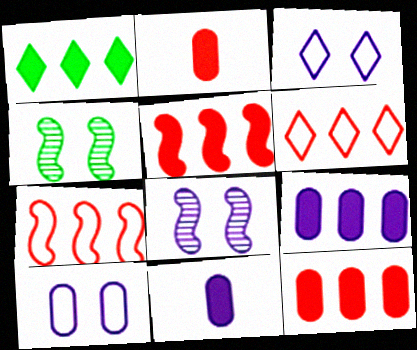[[1, 5, 9], 
[4, 6, 11]]